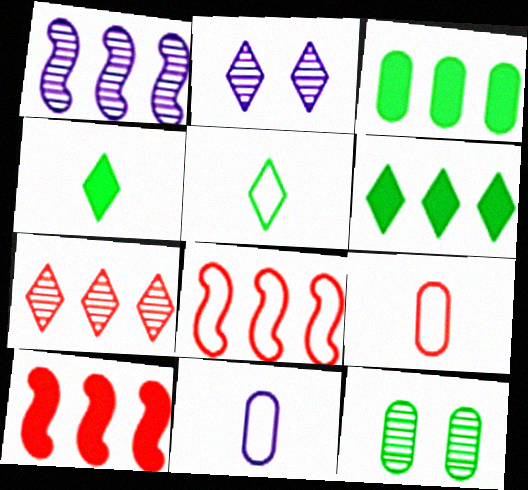[]